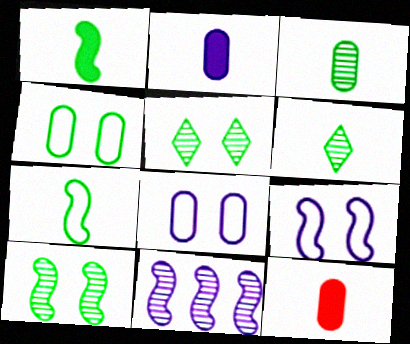[]